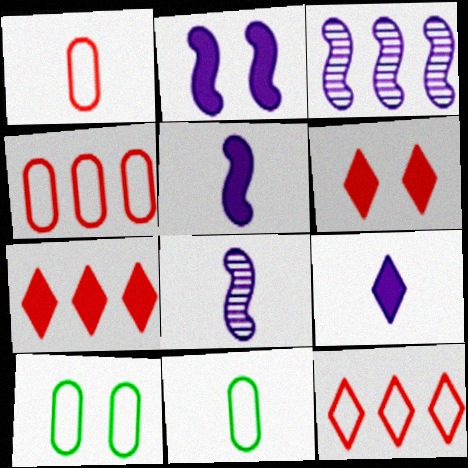[[3, 6, 11], 
[7, 8, 10]]